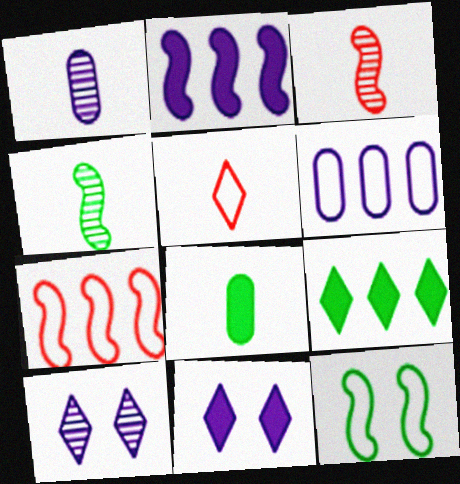[[2, 3, 12], 
[5, 6, 12], 
[5, 9, 10], 
[7, 8, 10]]